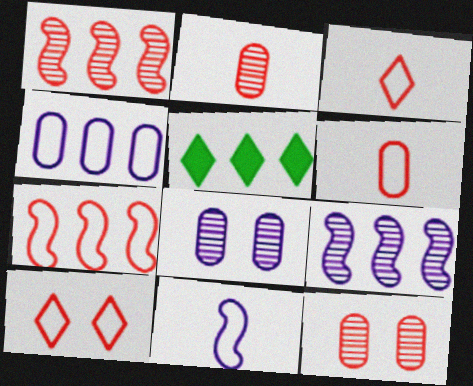[[1, 4, 5], 
[5, 11, 12], 
[6, 7, 10]]